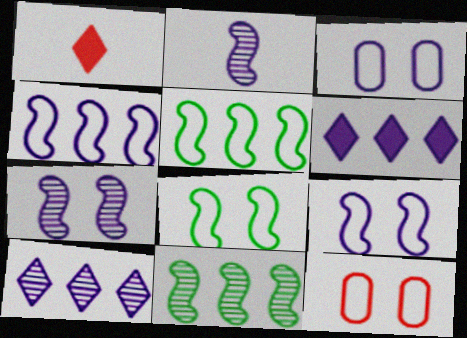[[1, 3, 11], 
[2, 3, 6]]